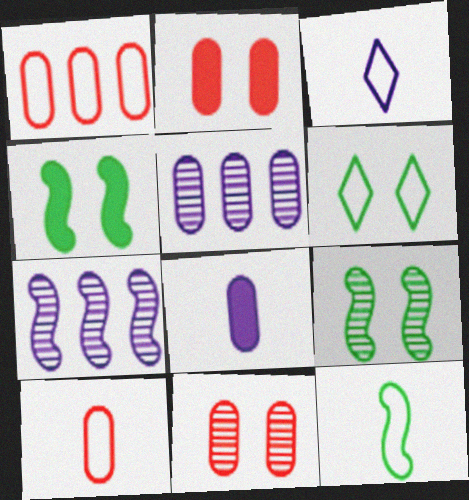[[3, 10, 12]]